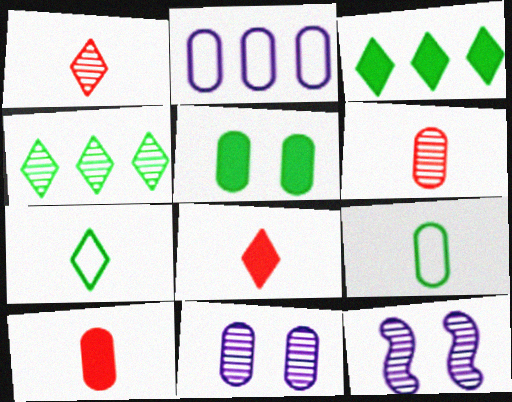[[2, 5, 6], 
[4, 6, 12]]